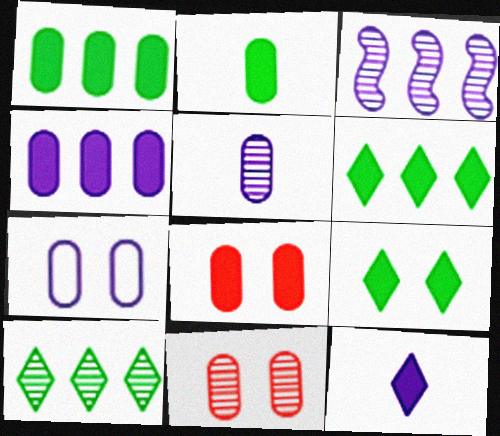[[2, 4, 8], 
[3, 7, 12], 
[4, 5, 7]]